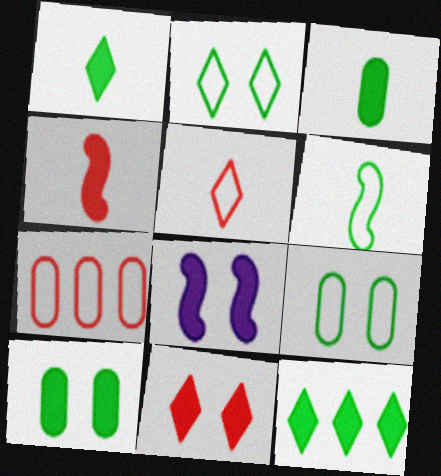[[8, 10, 11]]